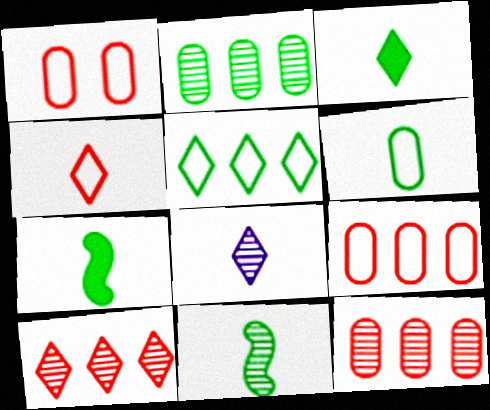[[3, 4, 8], 
[3, 6, 11]]